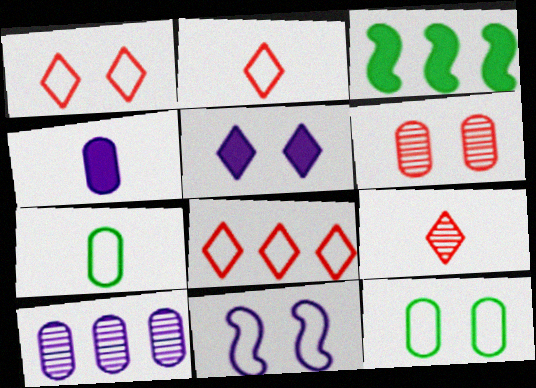[[1, 2, 8], 
[1, 11, 12], 
[3, 8, 10], 
[7, 8, 11]]